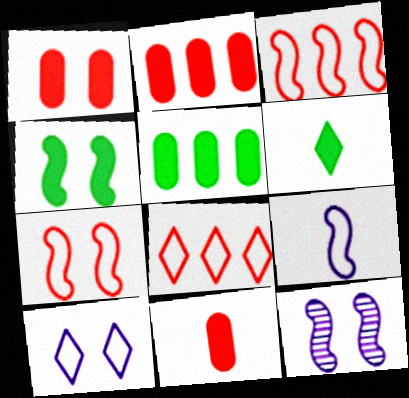[[1, 2, 11], 
[4, 5, 6], 
[4, 7, 12]]